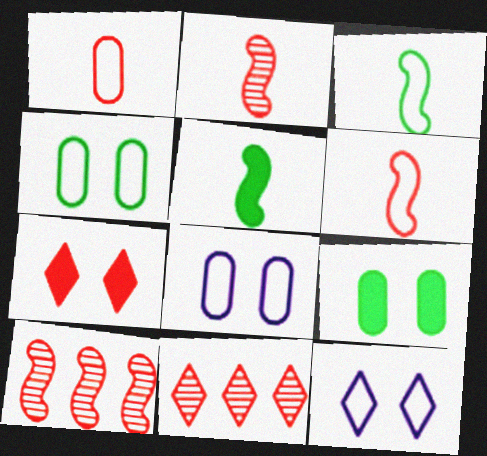[[1, 7, 10], 
[5, 8, 11]]